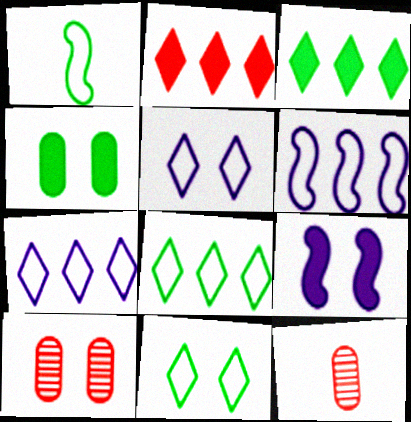[[8, 9, 12], 
[9, 10, 11]]